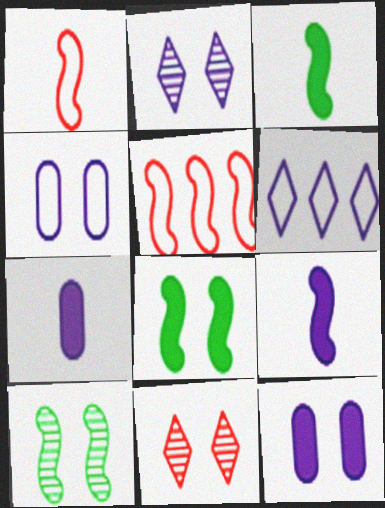[[4, 8, 11], 
[5, 9, 10]]